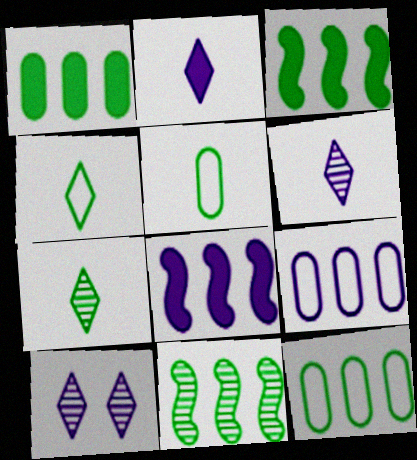[]